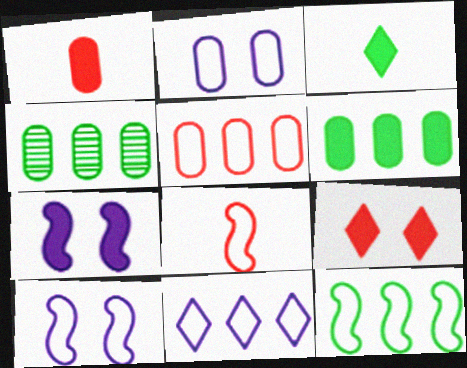[[1, 2, 4], 
[5, 11, 12], 
[8, 10, 12]]